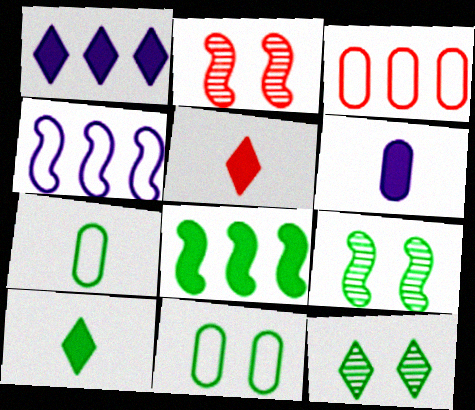[[1, 2, 7], 
[2, 3, 5], 
[7, 8, 12]]